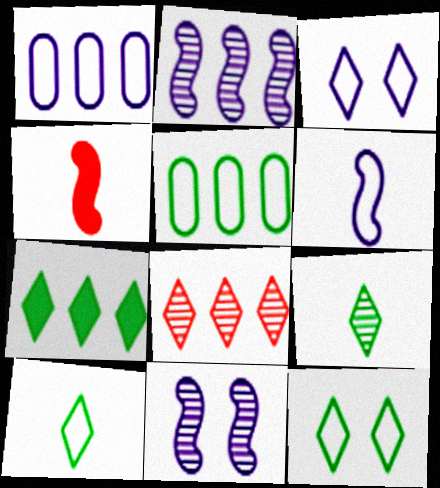[[1, 3, 6], 
[7, 9, 12]]